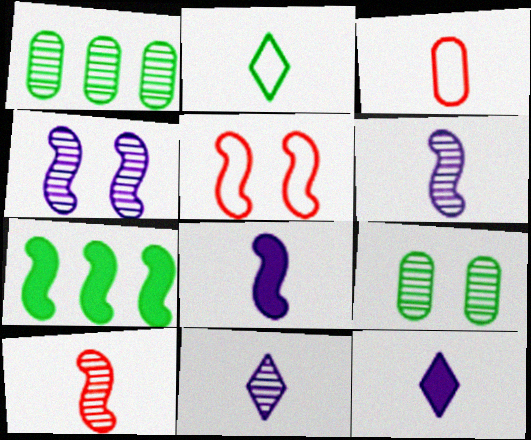[[1, 5, 12], 
[2, 7, 9], 
[5, 6, 7]]